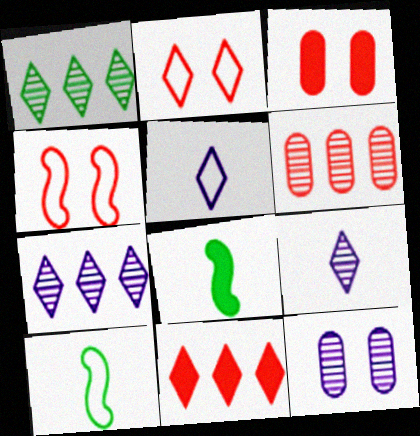[[3, 7, 10], 
[10, 11, 12]]